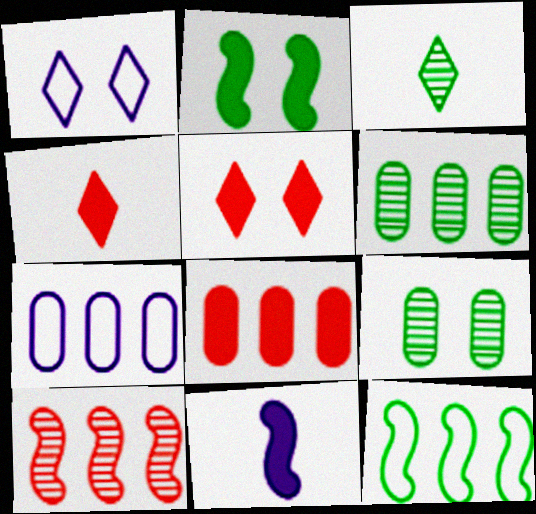[[6, 7, 8]]